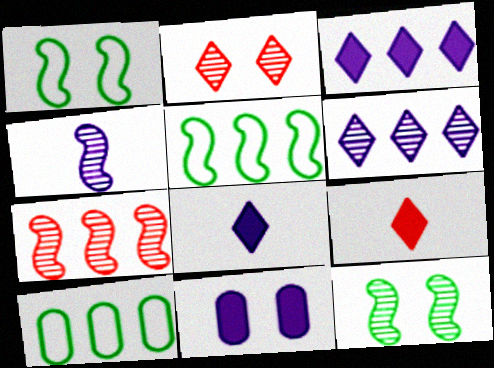[[1, 2, 11], 
[3, 7, 10], 
[4, 7, 12]]